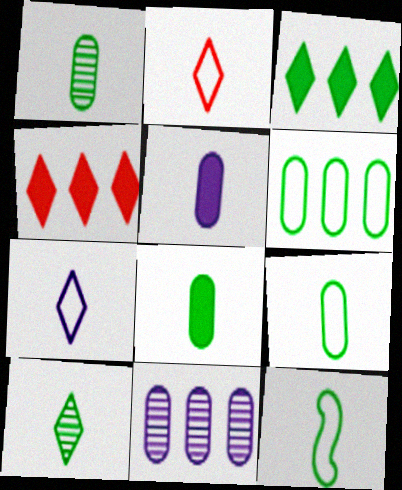[[1, 8, 9], 
[8, 10, 12]]